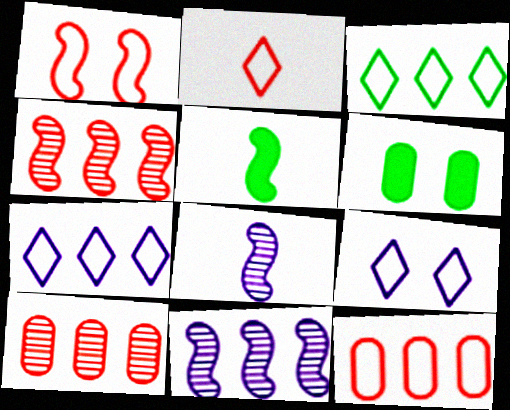[[1, 2, 12], 
[1, 5, 11], 
[2, 3, 9], 
[2, 6, 11], 
[5, 9, 10]]